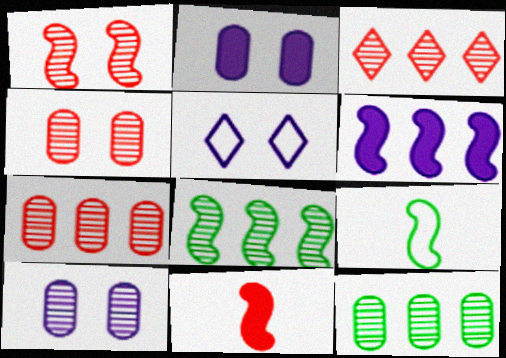[[1, 6, 9], 
[2, 3, 9], 
[5, 11, 12]]